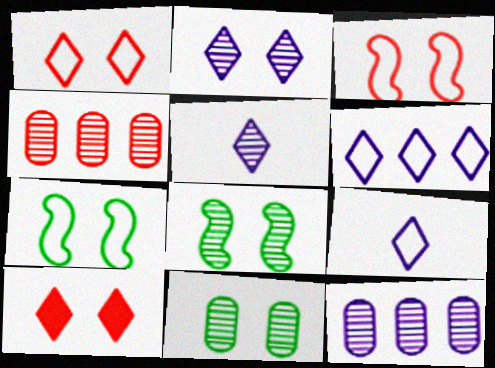[[4, 5, 8]]